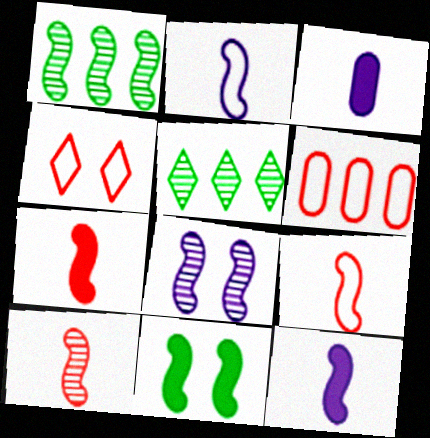[[1, 3, 4], 
[1, 8, 10], 
[4, 6, 9], 
[7, 9, 10]]